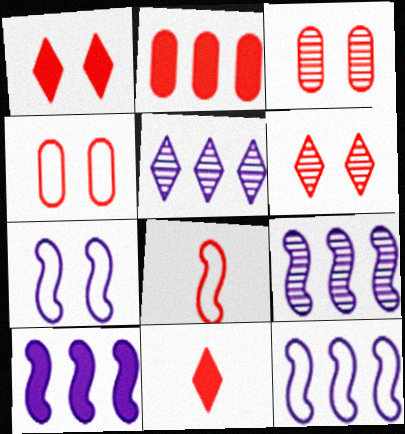[[2, 6, 8], 
[9, 10, 12]]